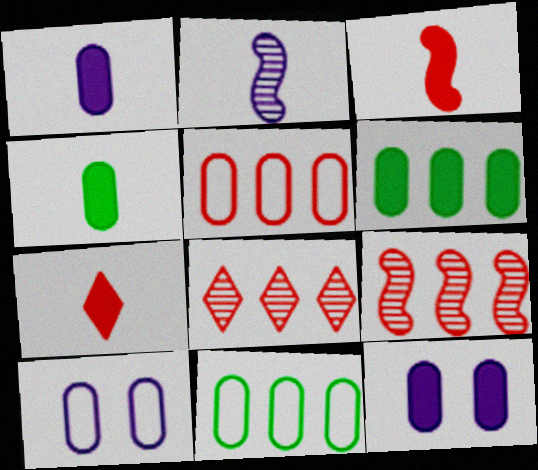[]